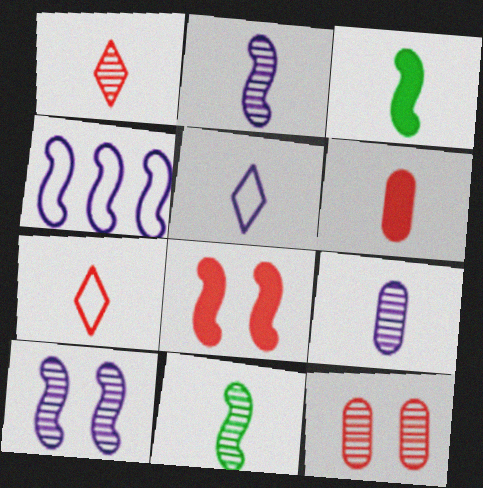[[1, 9, 11], 
[3, 7, 9], 
[4, 8, 11], 
[5, 6, 11]]